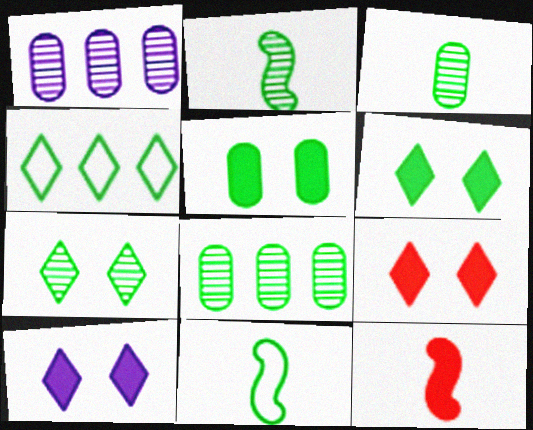[[1, 9, 11], 
[2, 4, 5], 
[2, 7, 8], 
[6, 8, 11], 
[6, 9, 10]]